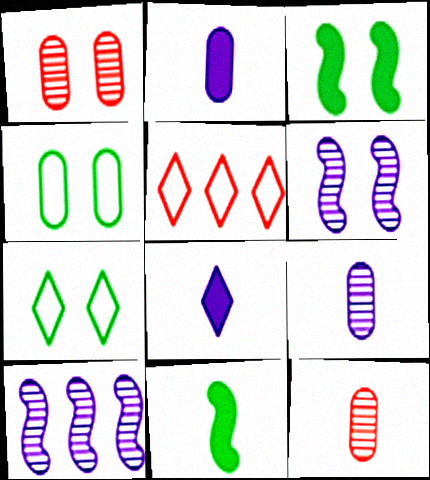[[3, 5, 9]]